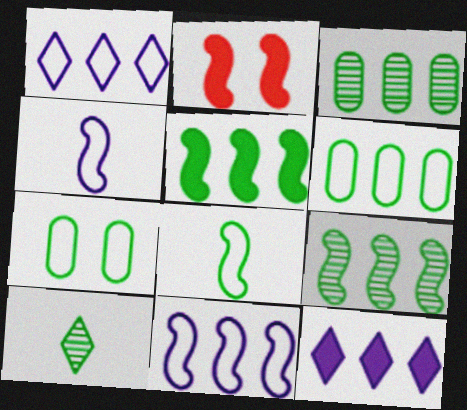[[2, 4, 9], 
[5, 7, 10]]